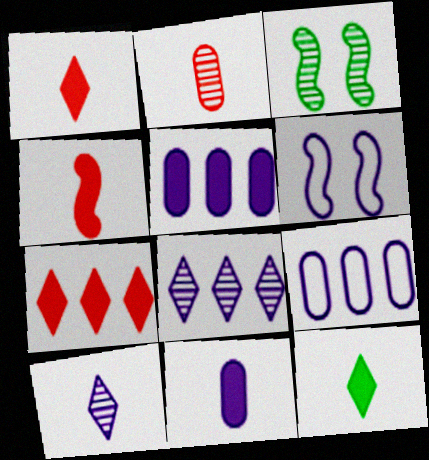[[1, 3, 9], 
[2, 3, 8], 
[4, 11, 12], 
[5, 6, 10], 
[6, 8, 11]]